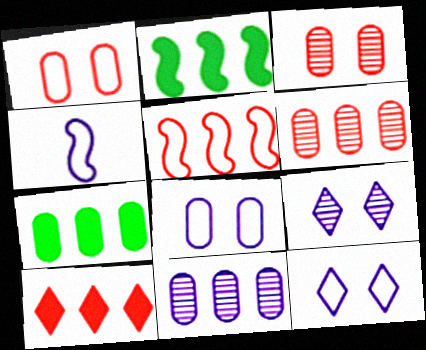[[5, 6, 10]]